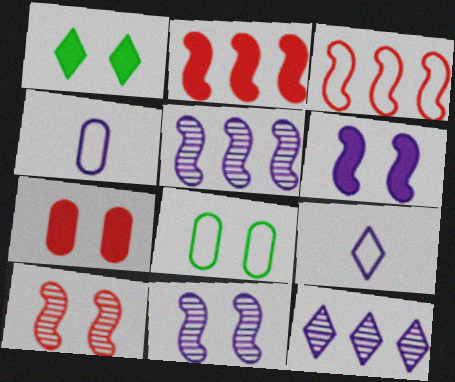[[1, 6, 7], 
[3, 8, 9], 
[4, 6, 12]]